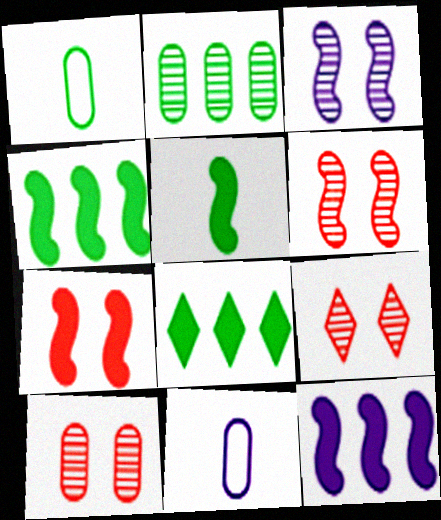[[1, 9, 12], 
[4, 9, 11], 
[5, 7, 12], 
[6, 8, 11], 
[6, 9, 10]]